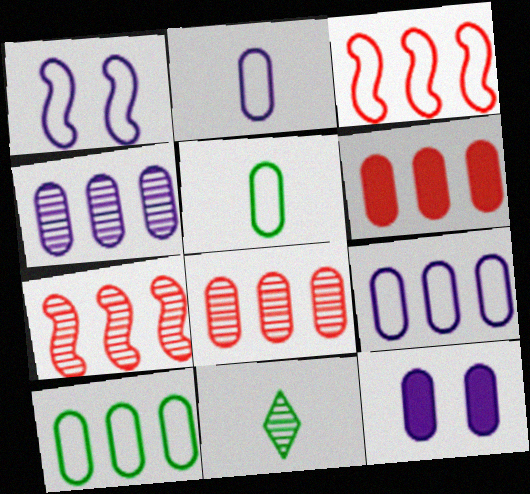[[1, 6, 11], 
[2, 4, 12], 
[3, 11, 12], 
[4, 6, 10], 
[5, 8, 12]]